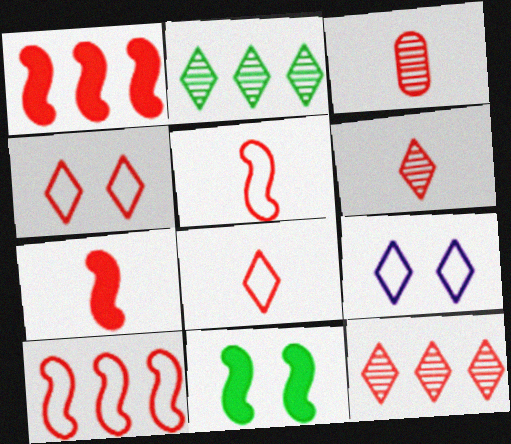[[1, 3, 4], 
[3, 7, 8]]